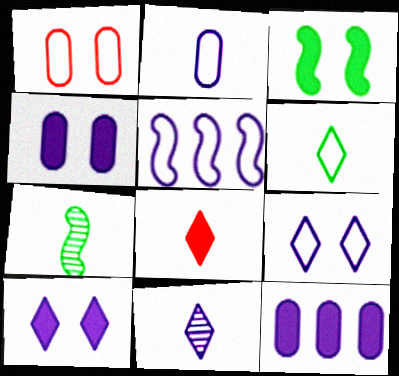[[1, 5, 6], 
[2, 5, 9], 
[2, 7, 8], 
[3, 8, 12], 
[4, 5, 11], 
[6, 8, 11]]